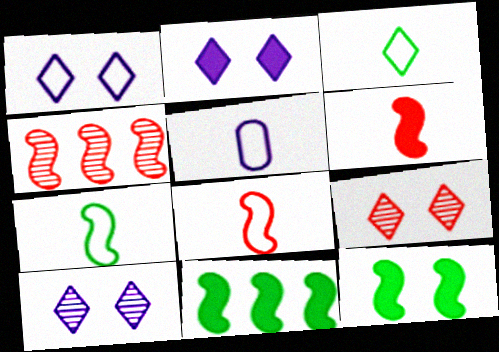[[1, 2, 10], 
[3, 5, 8], 
[5, 9, 11]]